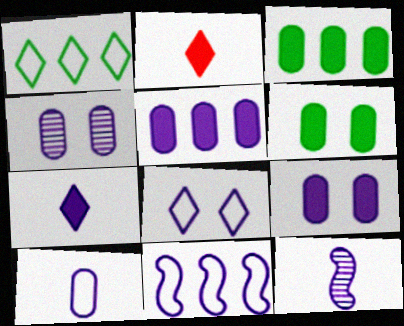[[4, 5, 10], 
[4, 7, 11], 
[5, 8, 12], 
[7, 10, 12], 
[8, 10, 11]]